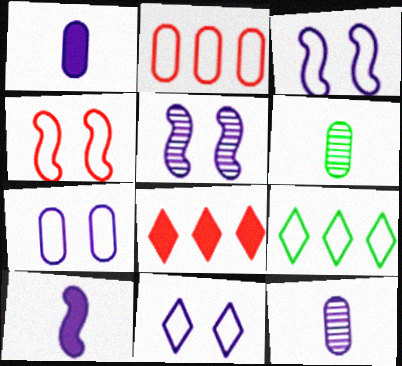[[3, 6, 8], 
[3, 7, 11]]